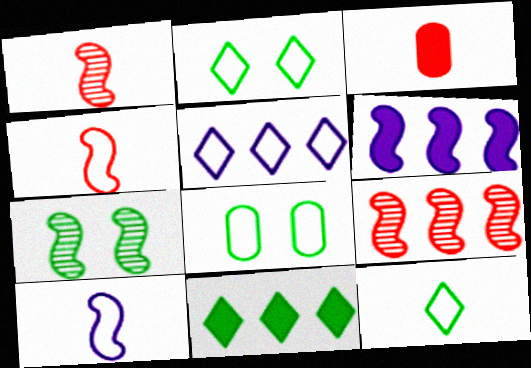[[3, 5, 7], 
[4, 5, 8], 
[4, 6, 7]]